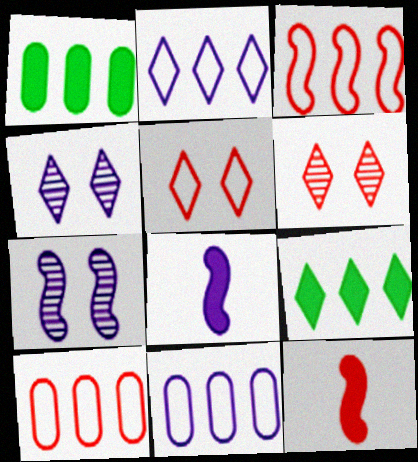[[4, 8, 11], 
[6, 10, 12]]